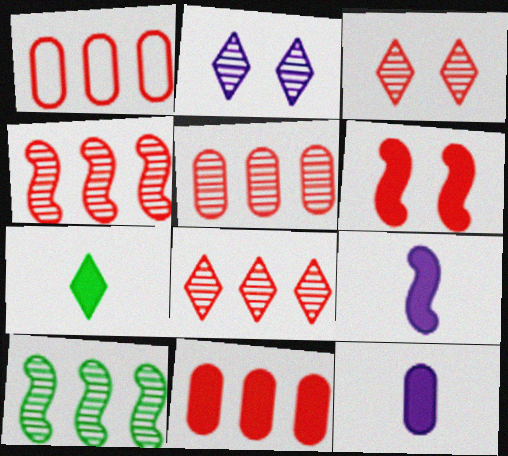[[1, 5, 11], 
[4, 5, 8]]